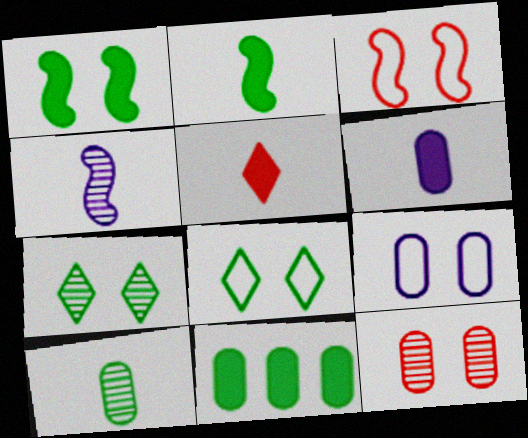[[2, 5, 6], 
[3, 8, 9]]